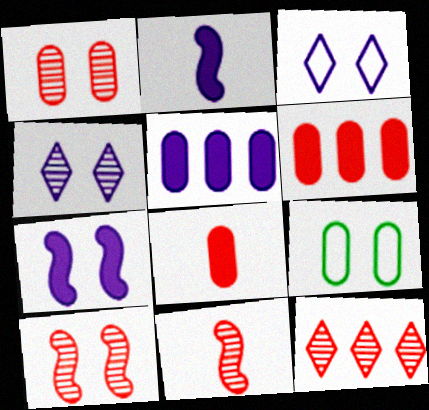[[1, 11, 12], 
[2, 9, 12]]